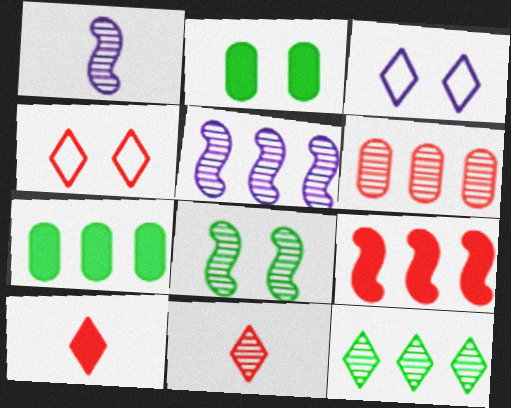[[1, 4, 7], 
[3, 10, 12], 
[5, 6, 12]]